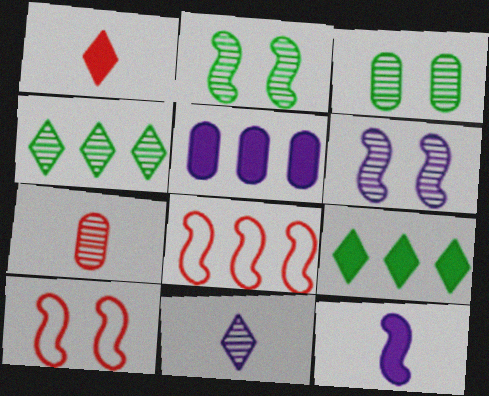[[2, 8, 12], 
[4, 5, 8], 
[4, 6, 7]]